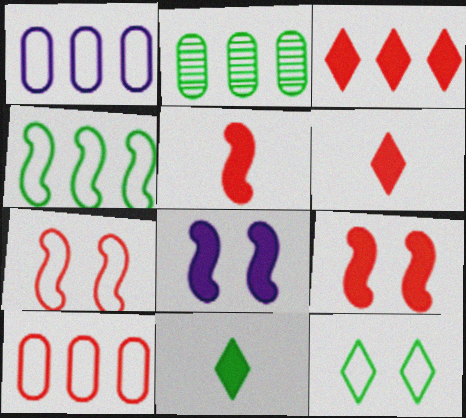[]